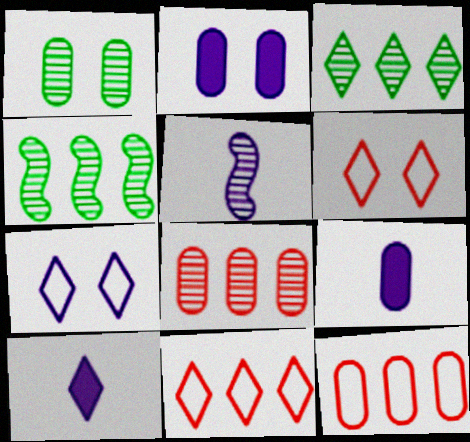[[1, 9, 12], 
[3, 6, 10], 
[4, 6, 9]]